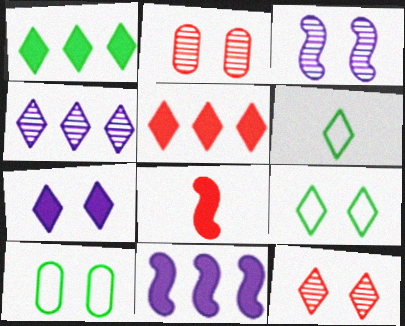[[2, 6, 11], 
[4, 8, 10], 
[7, 9, 12]]